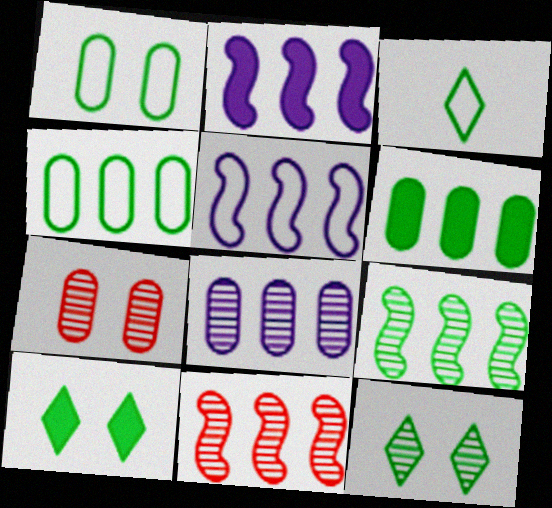[[2, 3, 7]]